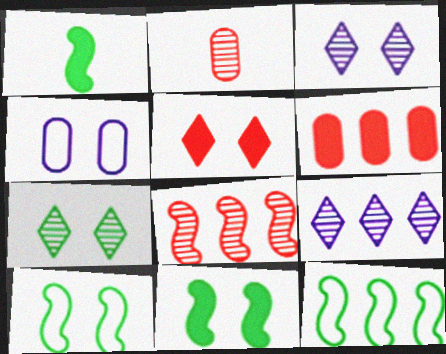[[6, 9, 12]]